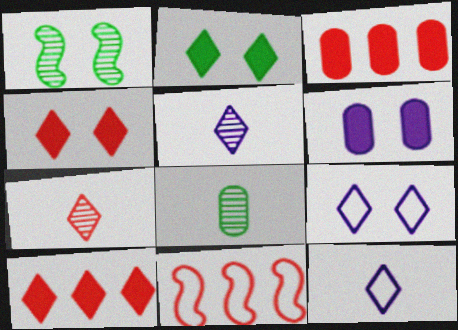[[1, 3, 12]]